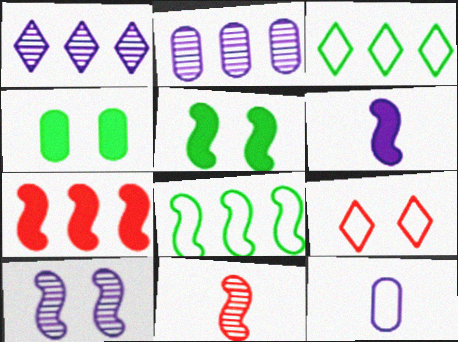[[2, 3, 7], 
[4, 9, 10], 
[5, 6, 7], 
[8, 9, 12]]